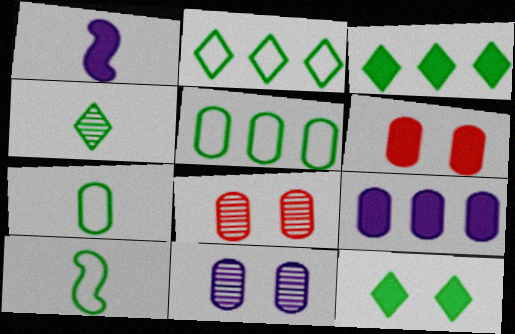[[1, 2, 8], 
[1, 3, 6], 
[2, 4, 12], 
[7, 8, 9]]